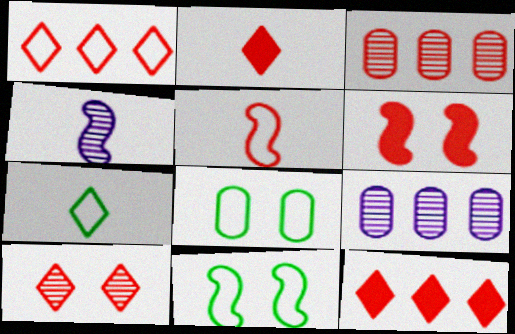[[1, 2, 10], 
[2, 9, 11], 
[4, 8, 12], 
[6, 7, 9]]